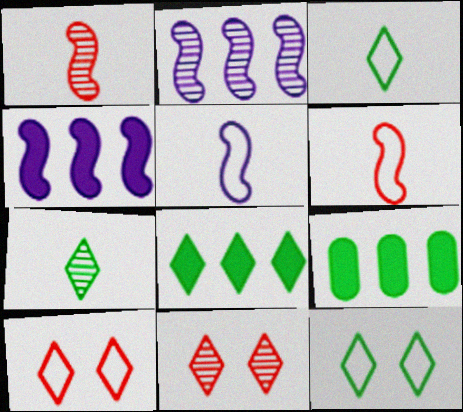[[5, 9, 11], 
[7, 8, 12]]